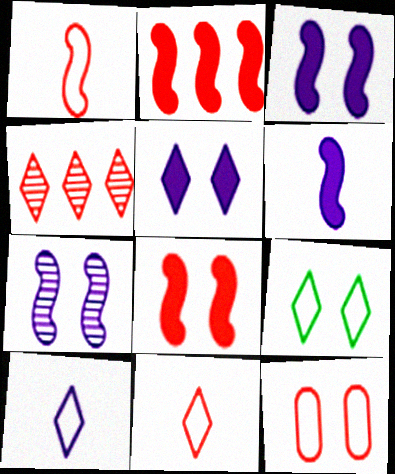[]